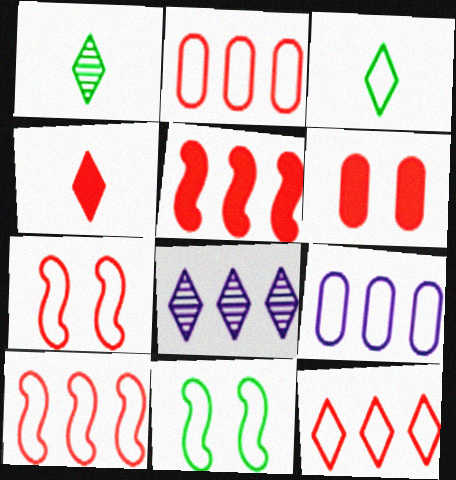[[2, 10, 12], 
[3, 7, 9], 
[4, 5, 6]]